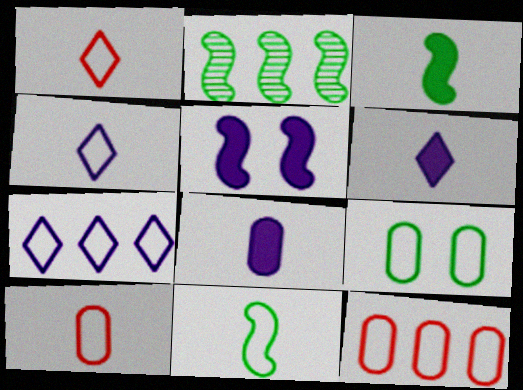[[4, 10, 11]]